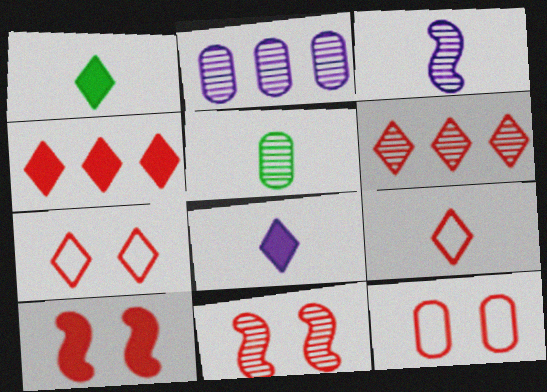[]